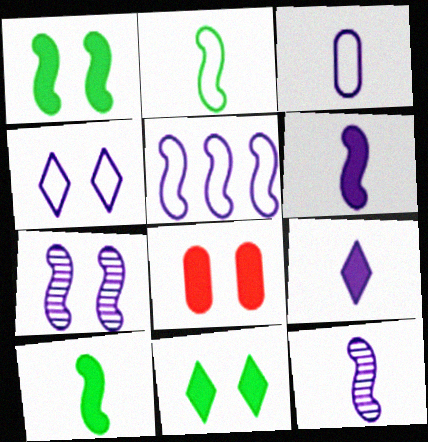[[3, 4, 5], 
[3, 9, 12], 
[5, 6, 7]]